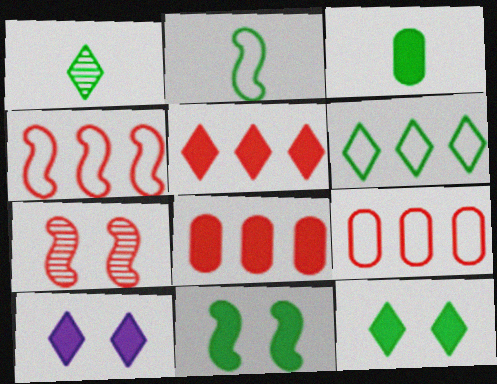[[1, 2, 3], 
[1, 6, 12]]